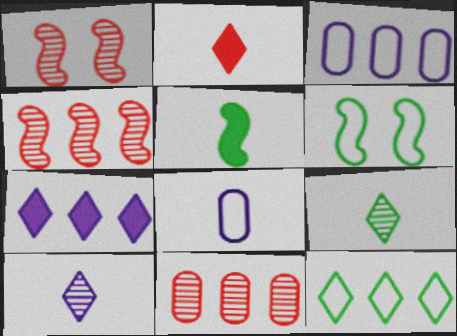[]